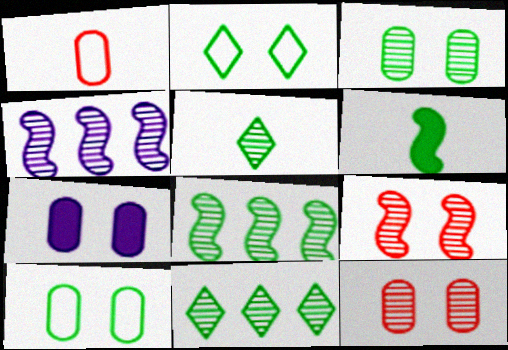[[2, 7, 9], 
[3, 5, 8], 
[4, 5, 12], 
[6, 10, 11], 
[7, 10, 12]]